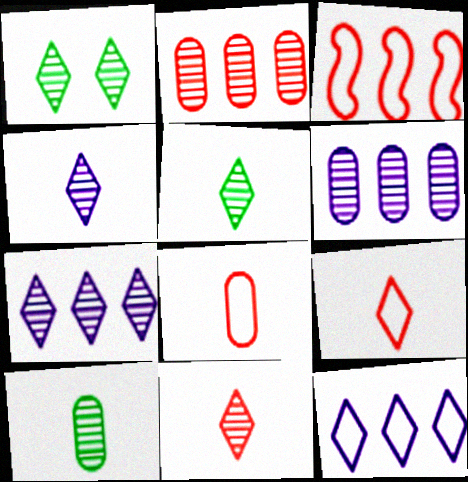[[1, 7, 11], 
[4, 5, 11]]